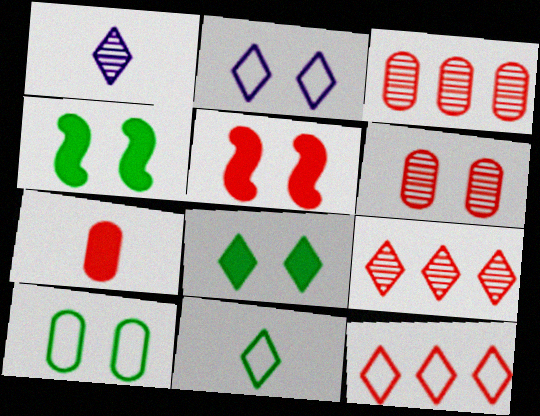[[1, 8, 12], 
[2, 4, 6], 
[2, 11, 12]]